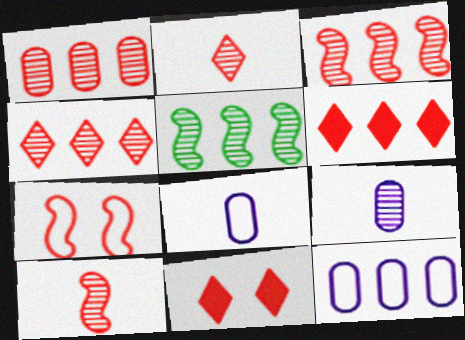[[1, 3, 4], 
[5, 6, 12], 
[5, 8, 11]]